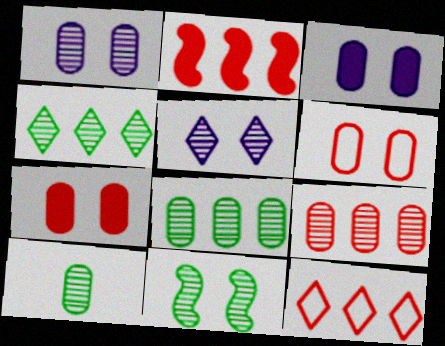[[1, 9, 10], 
[2, 9, 12], 
[4, 10, 11]]